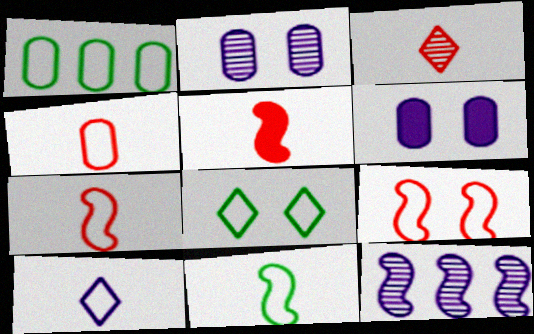[[1, 8, 11], 
[1, 9, 10], 
[3, 4, 5], 
[4, 10, 11], 
[6, 10, 12]]